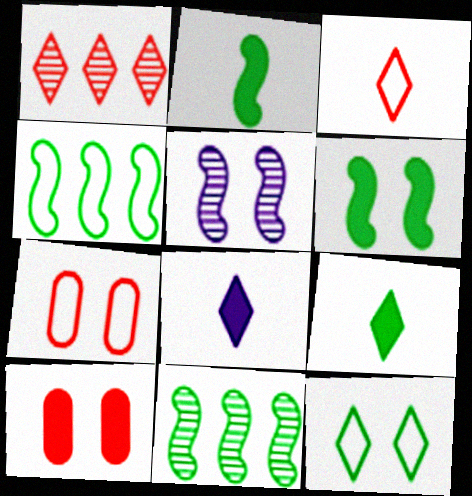[[1, 8, 12], 
[5, 10, 12], 
[7, 8, 11]]